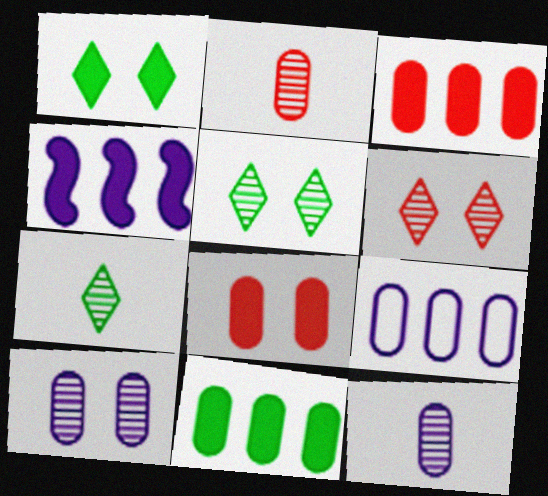[]